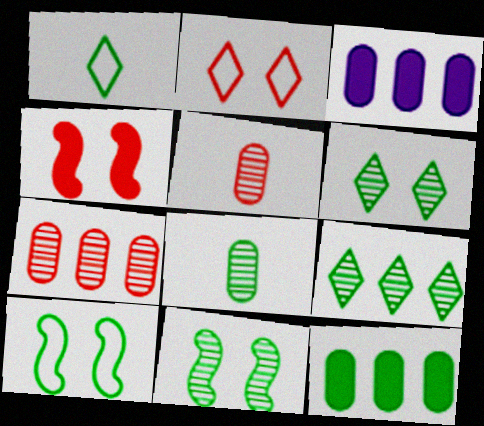[[1, 11, 12], 
[8, 9, 11]]